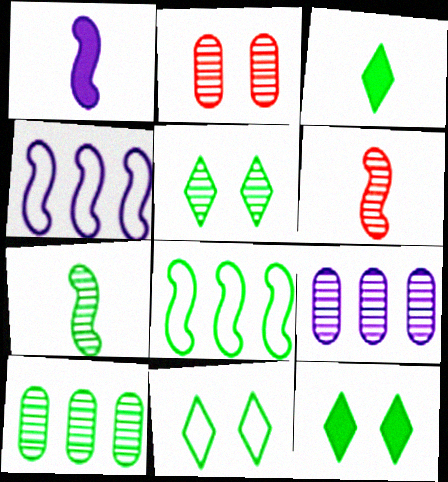[[2, 3, 4], 
[5, 6, 9], 
[5, 7, 10], 
[5, 11, 12]]